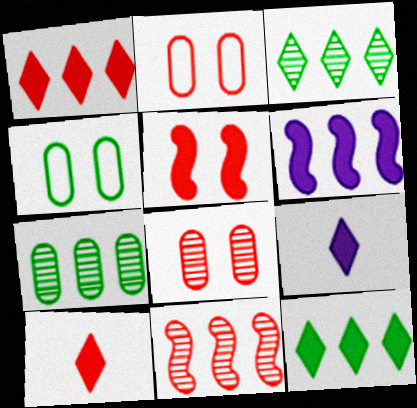[[2, 10, 11], 
[4, 9, 11]]